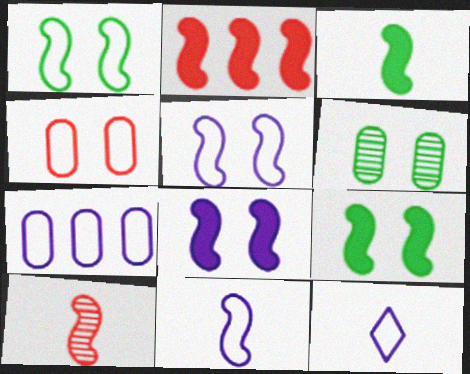[[2, 3, 8], 
[2, 6, 12], 
[3, 10, 11], 
[5, 7, 12]]